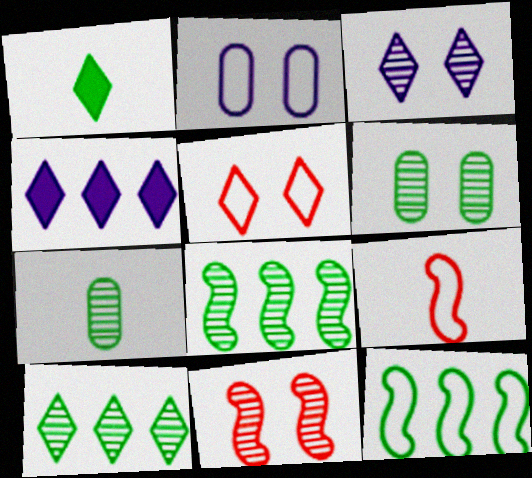[[1, 6, 12], 
[3, 6, 11], 
[4, 6, 9]]